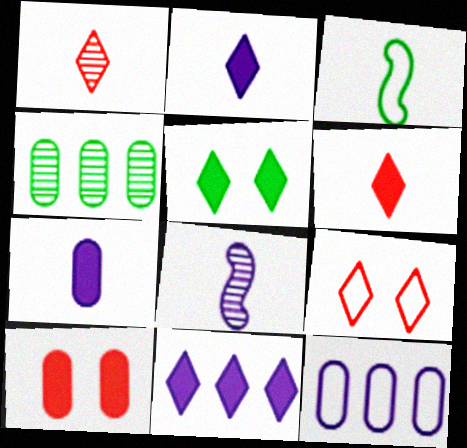[[1, 3, 7], 
[3, 4, 5], 
[3, 9, 12], 
[5, 6, 11]]